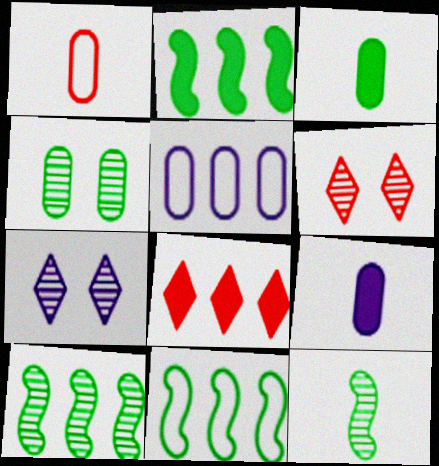[[1, 2, 7], 
[2, 10, 11], 
[5, 8, 10], 
[6, 9, 11]]